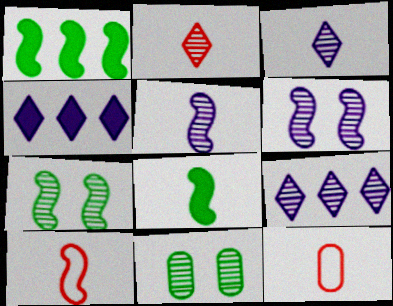[[1, 6, 10], 
[3, 8, 12], 
[4, 7, 12], 
[4, 10, 11], 
[5, 8, 10]]